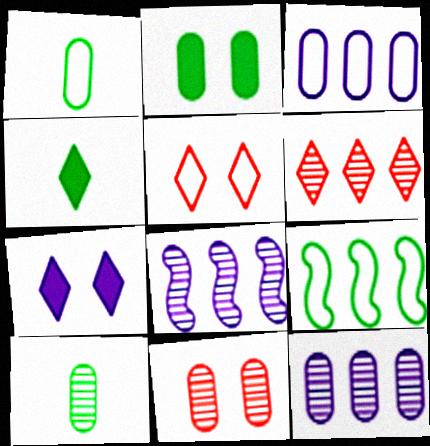[[10, 11, 12]]